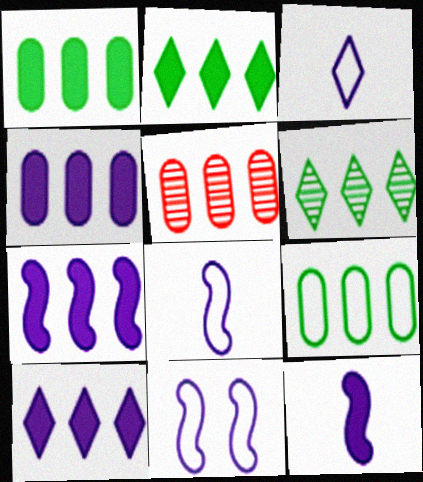[[4, 5, 9], 
[4, 7, 10]]